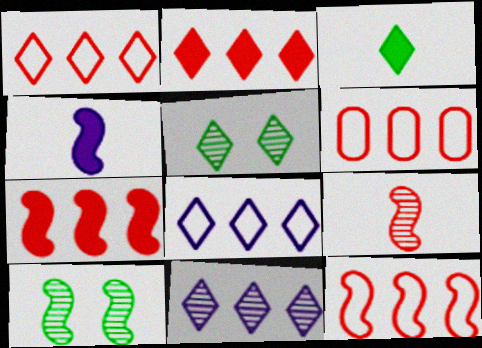[[1, 6, 12], 
[4, 5, 6], 
[4, 10, 12]]